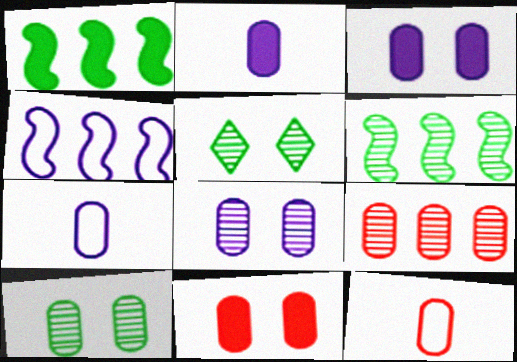[[9, 11, 12]]